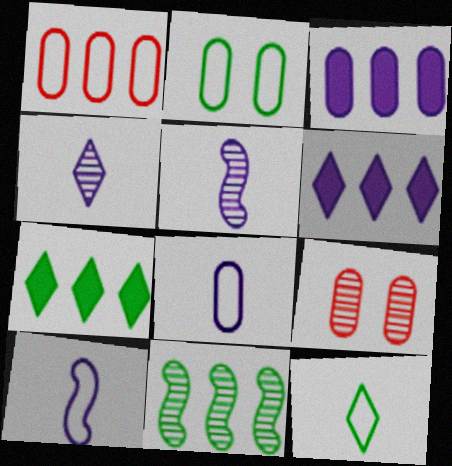[[1, 2, 8], 
[1, 6, 11], 
[4, 9, 11], 
[7, 9, 10]]